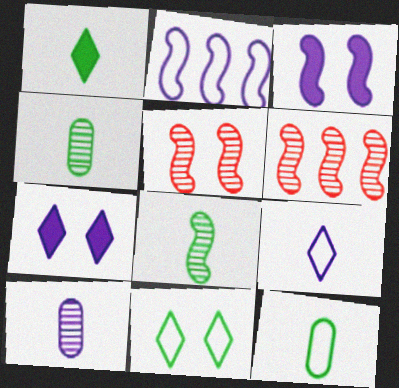[[1, 8, 12], 
[2, 7, 10], 
[6, 7, 12]]